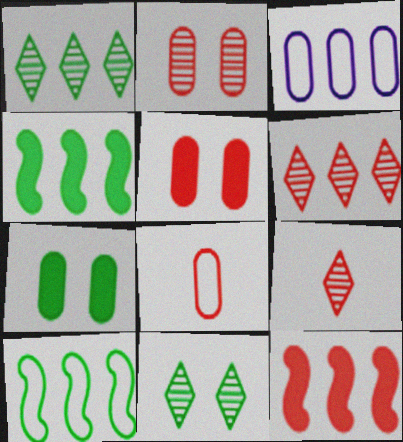[[1, 3, 12], 
[3, 4, 6]]